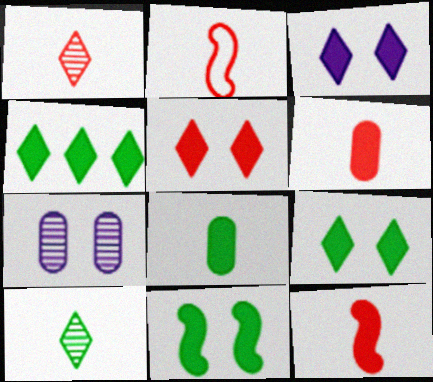[[1, 2, 6], 
[2, 4, 7], 
[3, 5, 9], 
[4, 8, 11]]